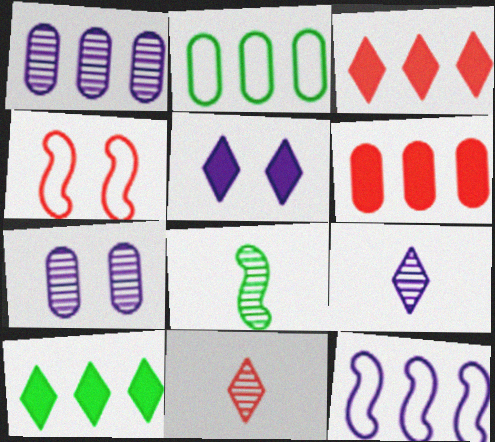[[1, 2, 6], 
[4, 6, 11]]